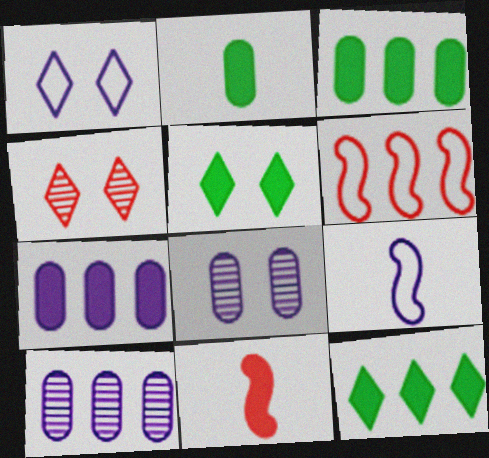[[1, 4, 5], 
[3, 4, 9], 
[5, 7, 11], 
[6, 10, 12]]